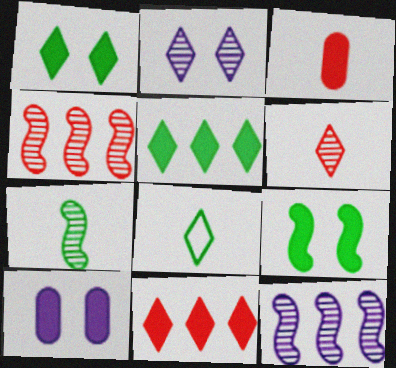[[2, 8, 11], 
[4, 8, 10]]